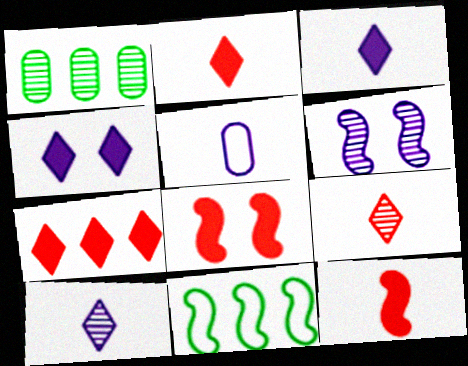[[1, 6, 9], 
[6, 11, 12]]